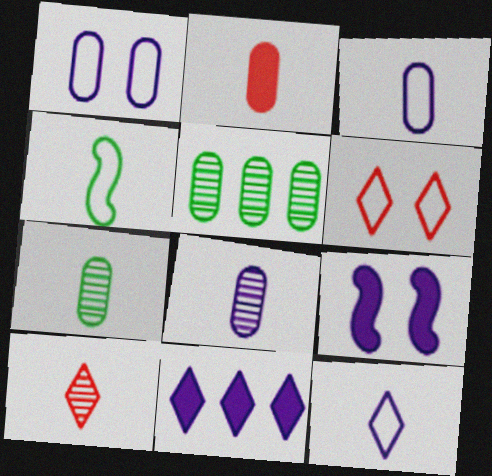[[1, 2, 5], 
[2, 3, 7]]